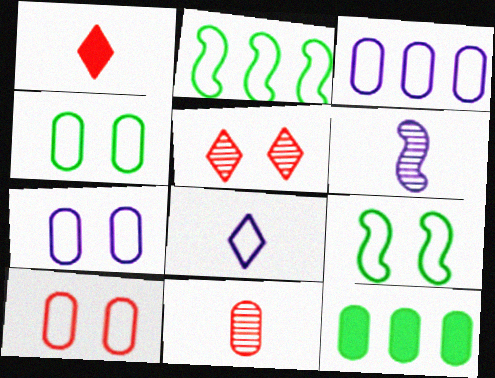[[2, 8, 10], 
[4, 7, 10], 
[7, 11, 12]]